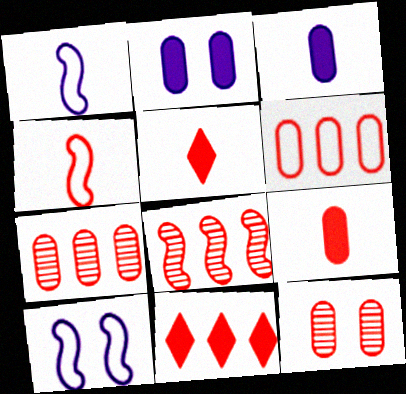[[4, 11, 12], 
[6, 8, 11], 
[6, 9, 12]]